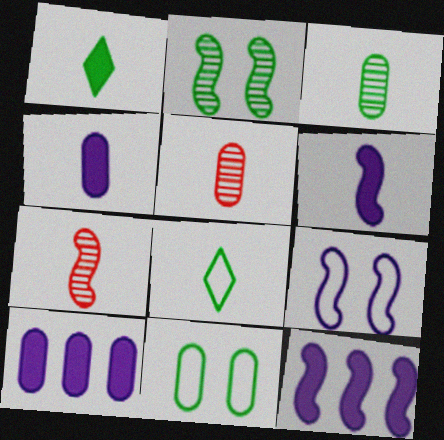[[4, 7, 8], 
[5, 6, 8], 
[5, 10, 11]]